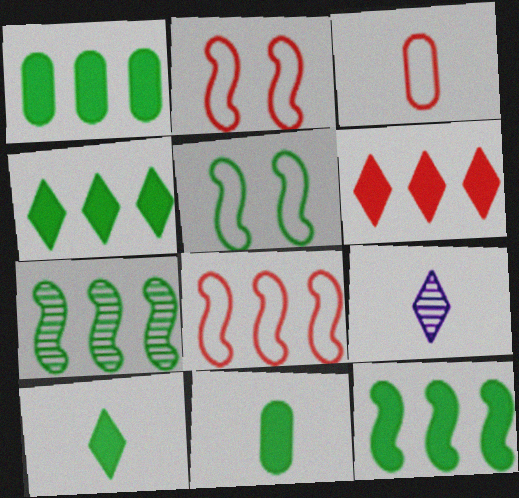[[1, 2, 9], 
[1, 4, 12]]